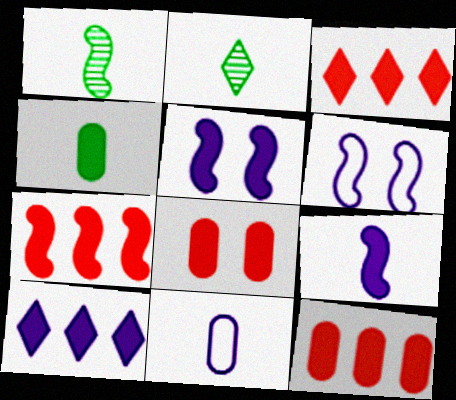[[1, 6, 7], 
[2, 6, 12], 
[3, 4, 5], 
[3, 7, 12]]